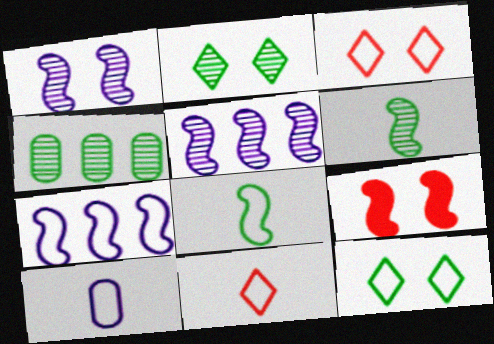[[2, 4, 6], 
[5, 8, 9], 
[6, 7, 9], 
[8, 10, 11]]